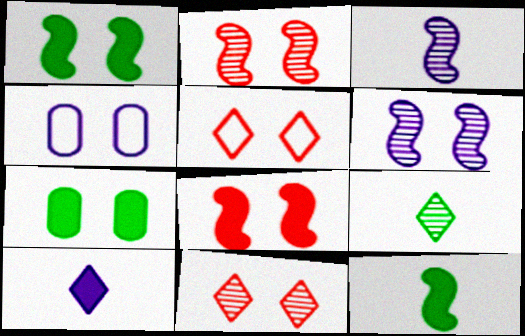[[1, 4, 11], 
[5, 6, 7]]